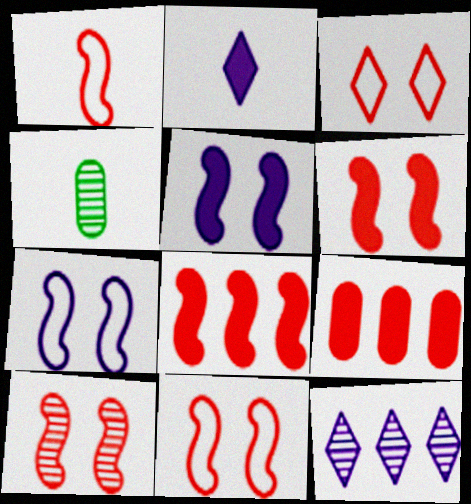[[1, 2, 4], 
[1, 8, 10], 
[4, 10, 12], 
[6, 10, 11]]